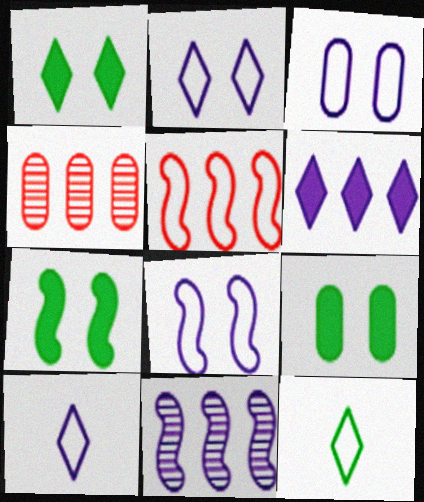[[1, 7, 9], 
[2, 3, 8], 
[3, 5, 12], 
[4, 7, 10]]